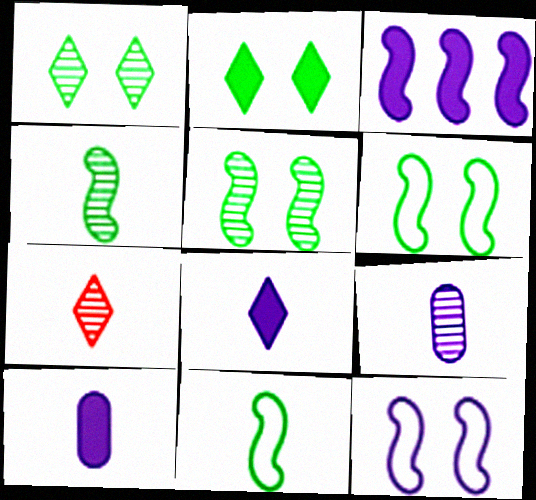[[4, 7, 9], 
[7, 10, 11]]